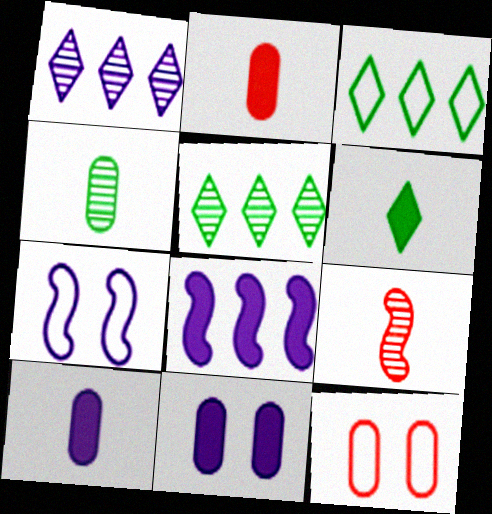[[1, 7, 10], 
[2, 5, 7], 
[3, 9, 11]]